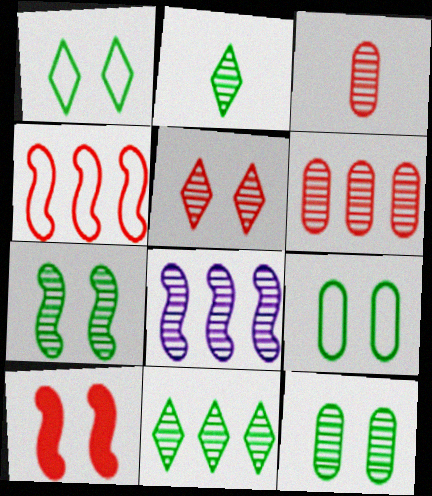[[6, 8, 11]]